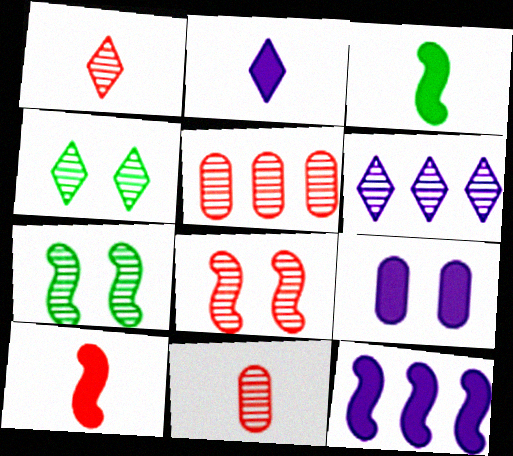[[1, 4, 6], 
[1, 5, 8], 
[2, 9, 12], 
[6, 7, 11]]